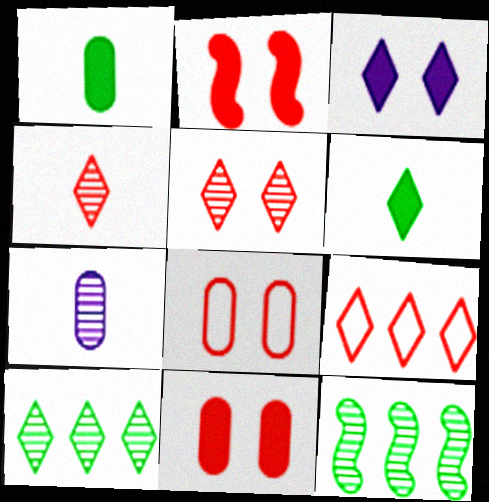[[2, 5, 8], 
[5, 7, 12]]